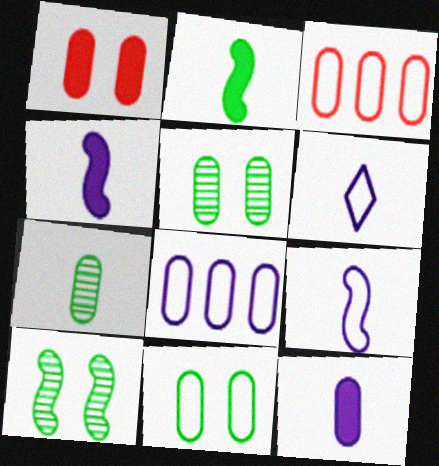[[1, 7, 8], 
[3, 5, 12]]